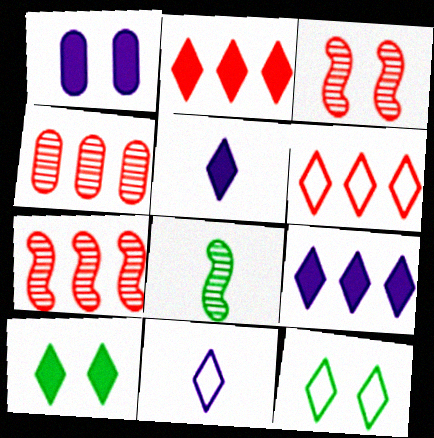[[1, 3, 12], 
[1, 6, 8], 
[2, 5, 10], 
[6, 11, 12]]